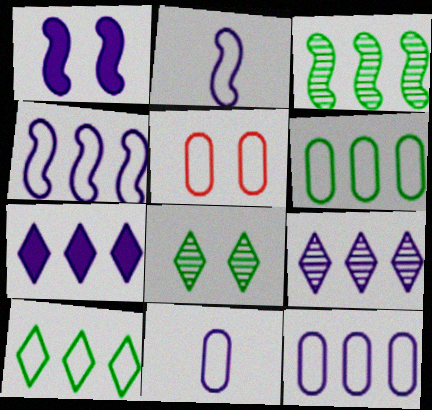[[1, 5, 8], 
[1, 9, 11], 
[2, 5, 10], 
[5, 6, 11]]